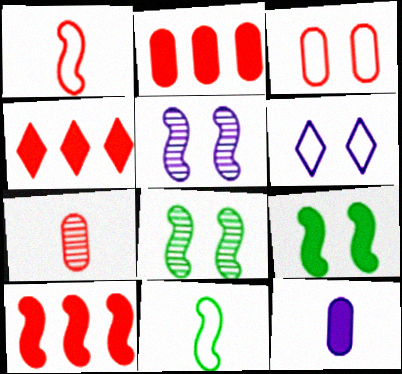[[2, 3, 7], 
[2, 4, 10], 
[4, 9, 12], 
[5, 10, 11]]